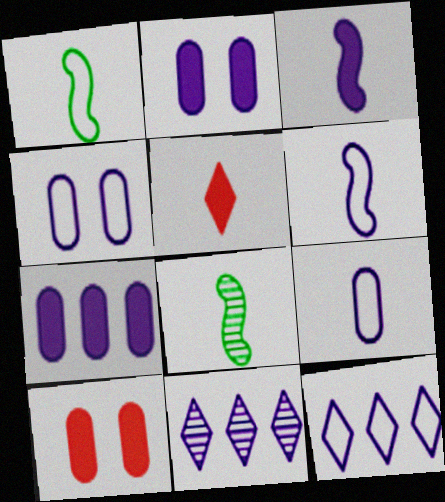[[1, 10, 11], 
[2, 6, 11], 
[3, 4, 11], 
[4, 6, 12], 
[5, 8, 9], 
[8, 10, 12]]